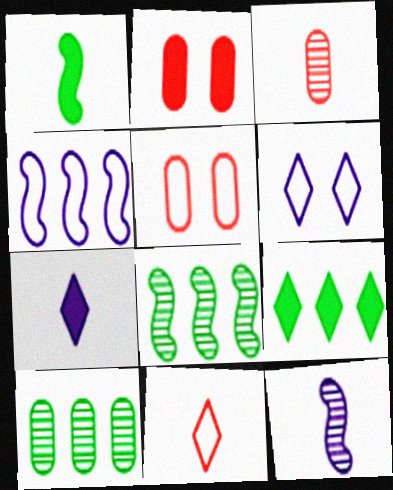[[5, 7, 8], 
[5, 9, 12]]